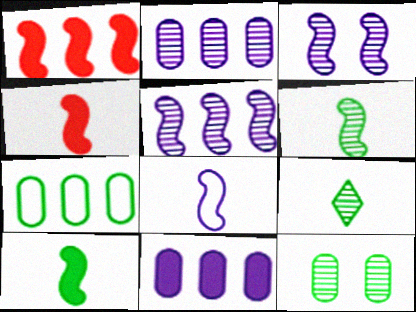[[4, 6, 8]]